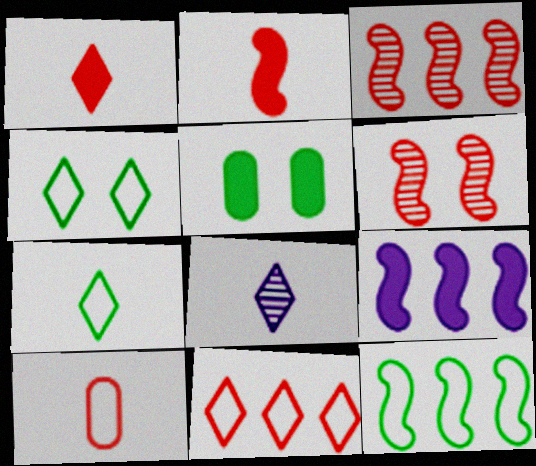[[1, 5, 9], 
[1, 7, 8], 
[3, 9, 12]]